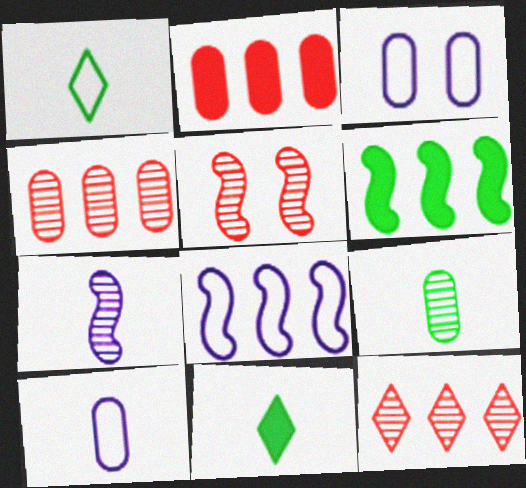[[2, 3, 9]]